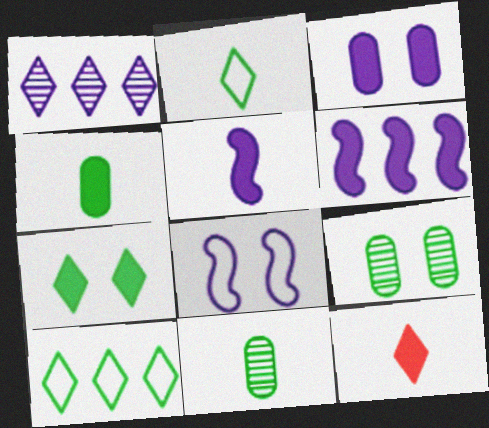[[4, 5, 12]]